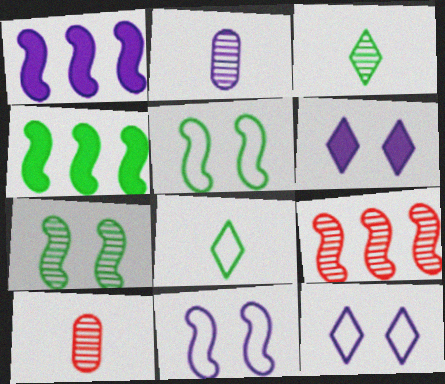[[1, 2, 12], 
[4, 10, 12]]